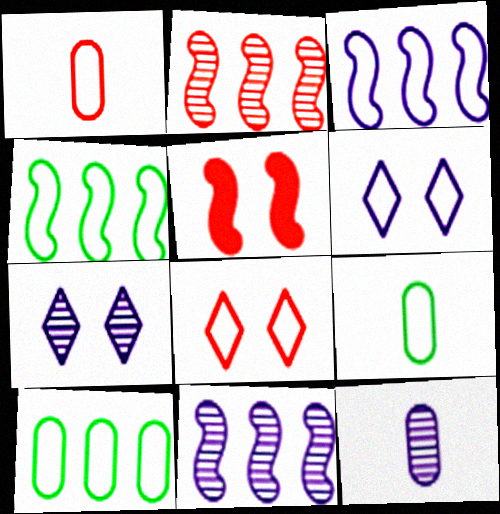[[1, 4, 6], 
[3, 8, 9], 
[7, 11, 12]]